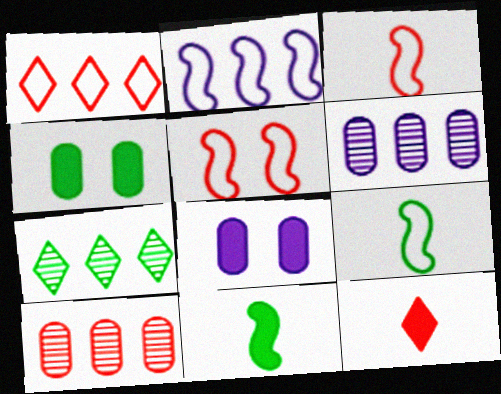[[2, 5, 9], 
[3, 7, 8], 
[4, 7, 9], 
[5, 10, 12]]